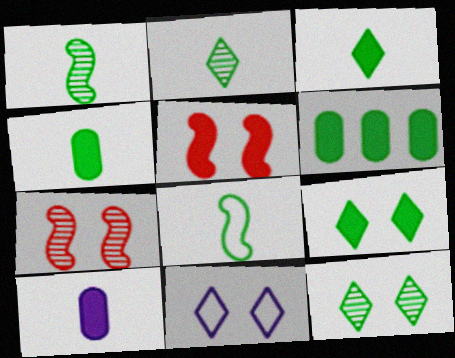[[2, 4, 8], 
[6, 8, 12]]